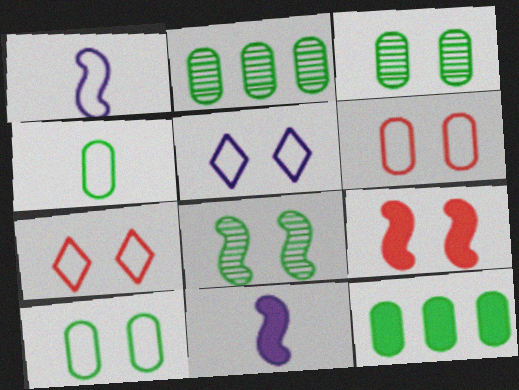[[2, 7, 11], 
[3, 4, 12], 
[3, 5, 9]]